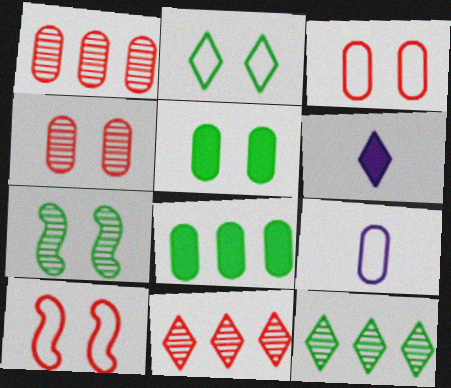[[1, 5, 9], 
[2, 5, 7], 
[2, 6, 11], 
[4, 8, 9]]